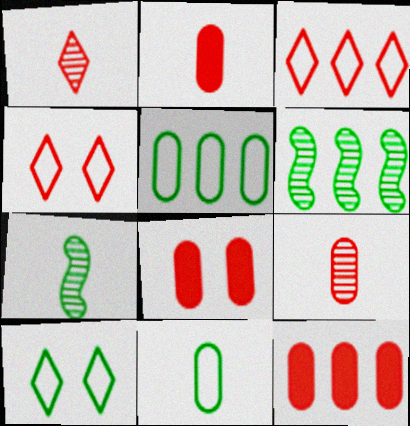[[2, 8, 12]]